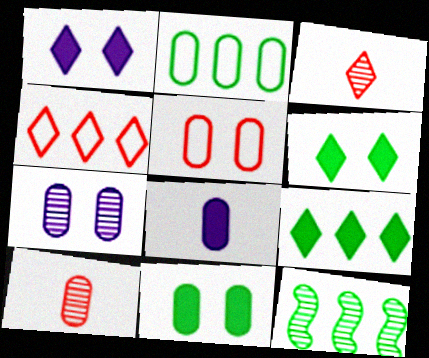[[2, 9, 12], 
[3, 7, 12], 
[5, 7, 11]]